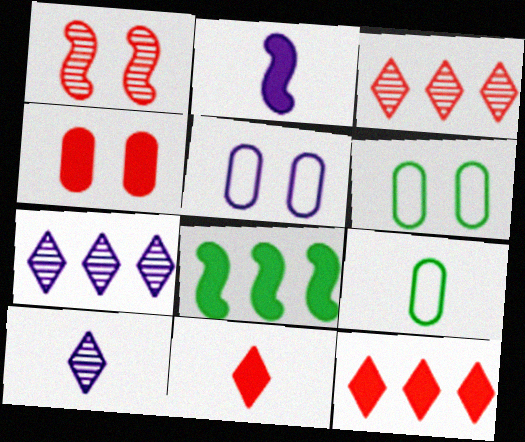[[2, 3, 6], 
[2, 5, 7]]